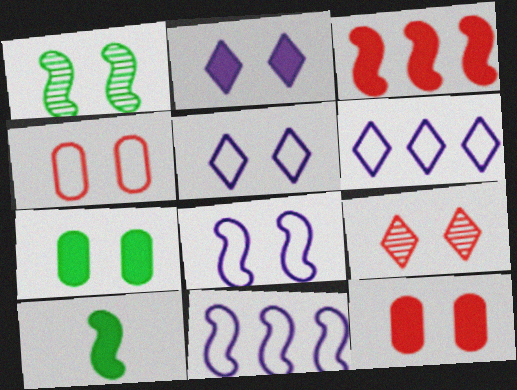[[1, 2, 4], 
[1, 5, 12], 
[7, 8, 9]]